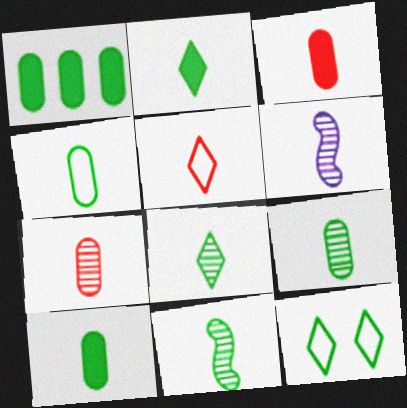[[1, 11, 12], 
[2, 4, 11], 
[4, 9, 10], 
[5, 6, 10], 
[6, 7, 8], 
[8, 9, 11]]